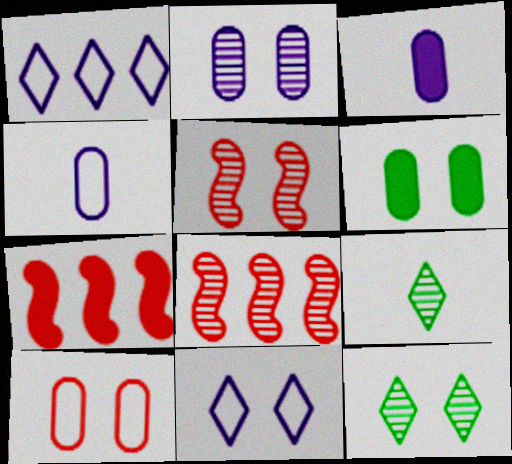[[2, 5, 12], 
[2, 6, 10], 
[2, 8, 9], 
[4, 7, 12], 
[5, 6, 11]]